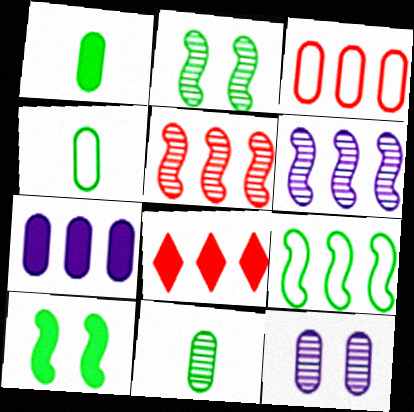[[1, 3, 12], 
[1, 4, 11], 
[3, 5, 8]]